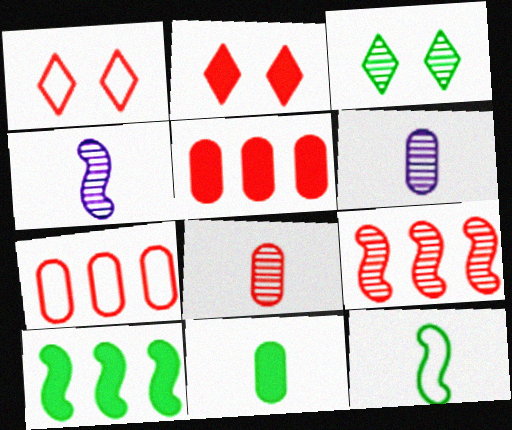[[1, 6, 10], 
[3, 6, 9]]